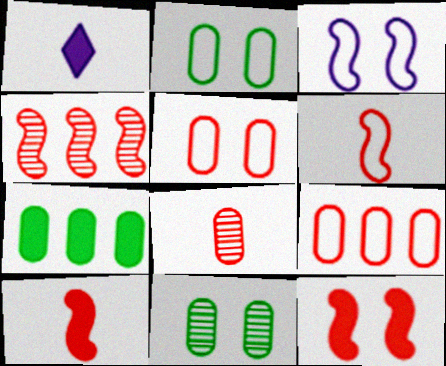[[1, 2, 4], 
[1, 7, 12], 
[4, 6, 12]]